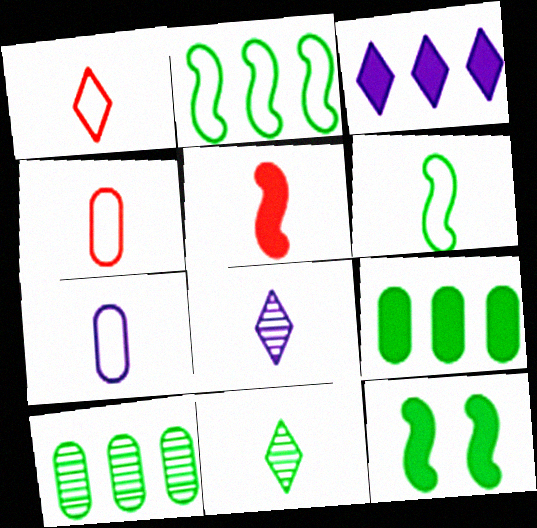[[1, 6, 7], 
[5, 7, 11]]